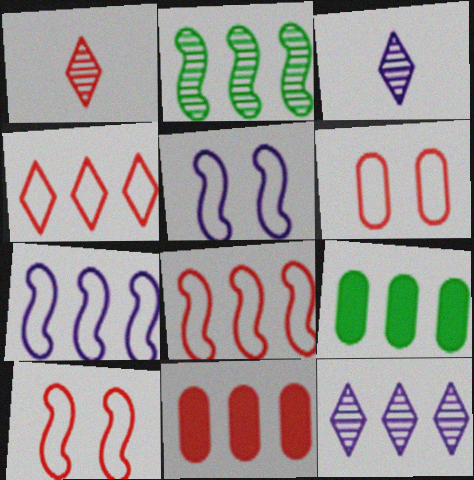[[1, 5, 9], 
[1, 10, 11], 
[3, 9, 10], 
[8, 9, 12]]